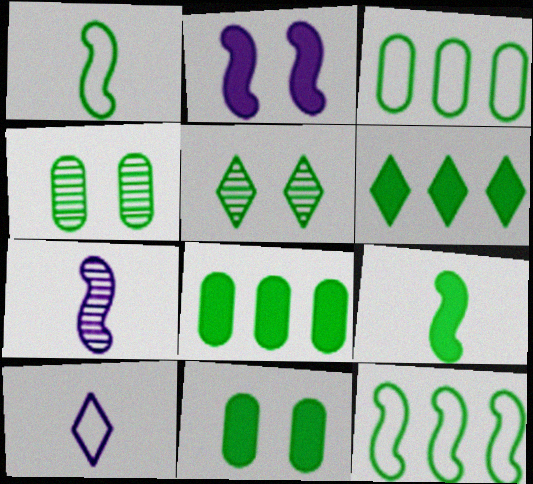[[1, 4, 6], 
[1, 5, 8], 
[3, 5, 9], 
[6, 9, 11]]